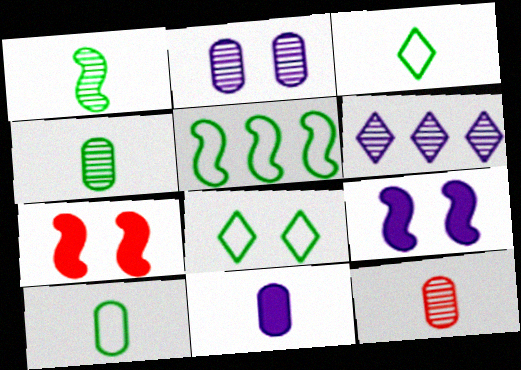[[2, 7, 8], 
[5, 8, 10], 
[6, 7, 10], 
[10, 11, 12]]